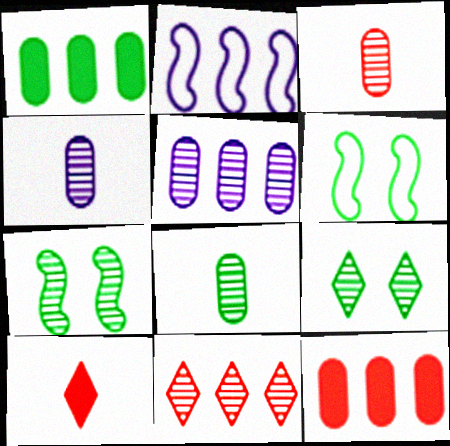[[1, 2, 11], 
[3, 4, 8], 
[4, 7, 11], 
[5, 6, 10]]